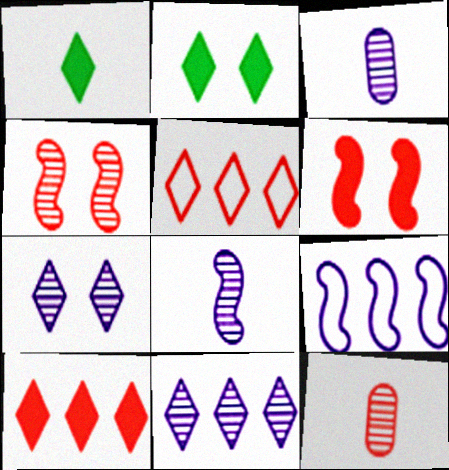[[1, 5, 7], 
[2, 9, 12], 
[5, 6, 12]]